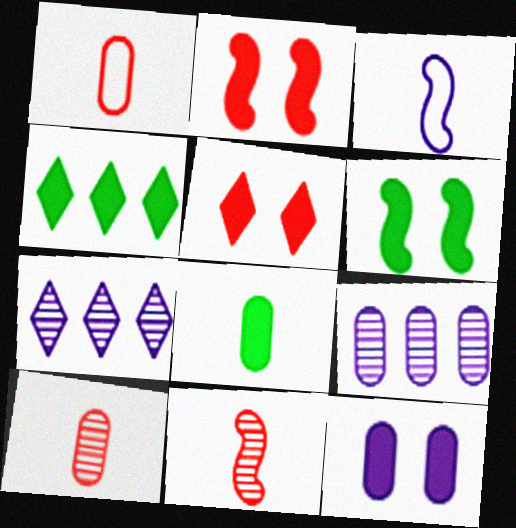[[1, 6, 7], 
[3, 7, 12], 
[4, 6, 8], 
[5, 6, 12]]